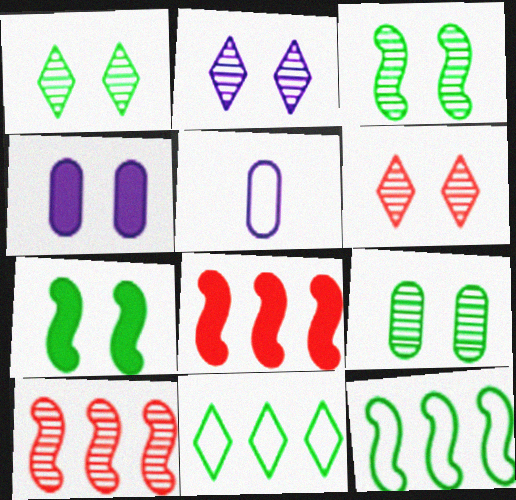[[1, 2, 6], 
[1, 3, 9], 
[1, 5, 8]]